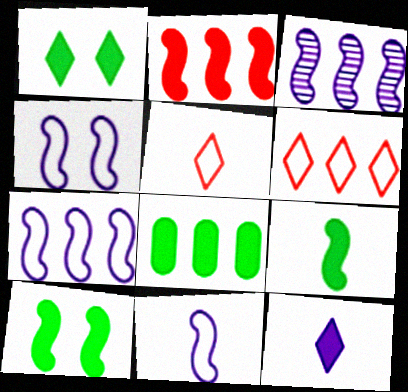[[1, 8, 9], 
[3, 6, 8], 
[4, 7, 11]]